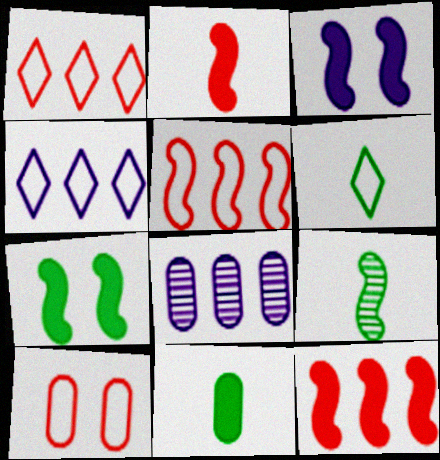[[3, 5, 9], 
[6, 9, 11], 
[8, 10, 11]]